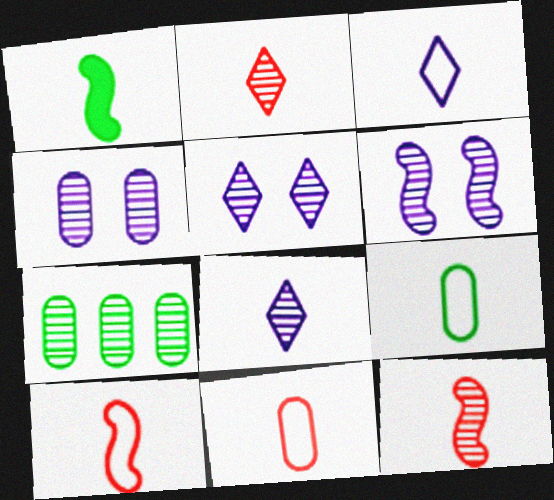[[1, 8, 11], 
[2, 6, 7], 
[3, 9, 10], 
[4, 5, 6], 
[5, 7, 12]]